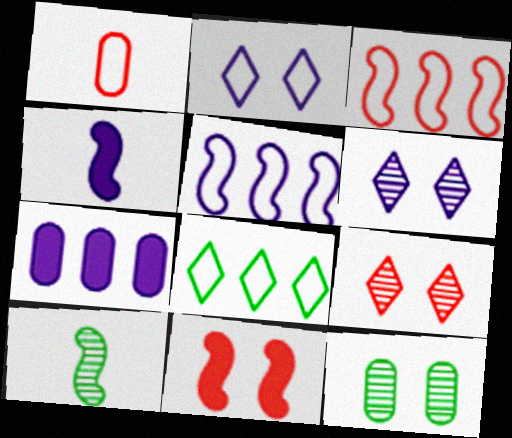[[1, 7, 12], 
[2, 11, 12], 
[5, 10, 11]]